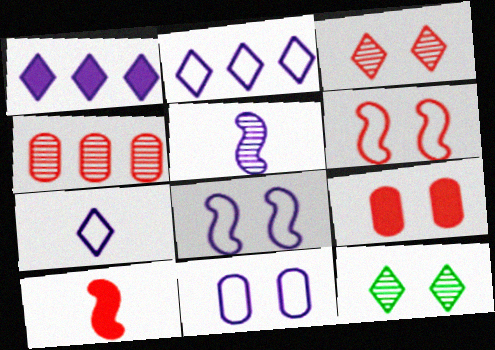[[1, 5, 11], 
[3, 6, 9], 
[4, 5, 12], 
[8, 9, 12]]